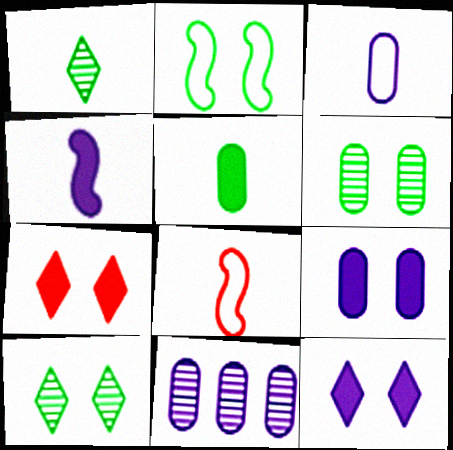[[3, 9, 11]]